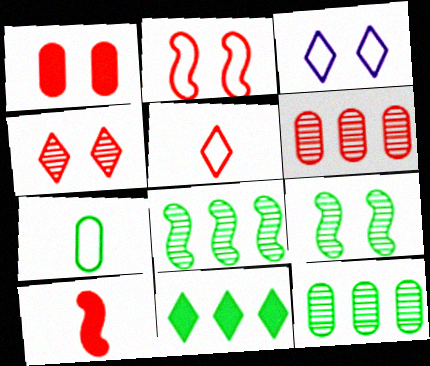[[1, 2, 4], 
[1, 3, 9], 
[3, 10, 12], 
[7, 9, 11]]